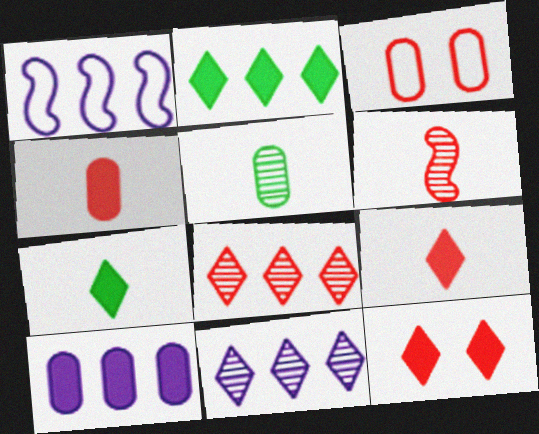[[1, 5, 12], 
[1, 10, 11], 
[3, 5, 10]]